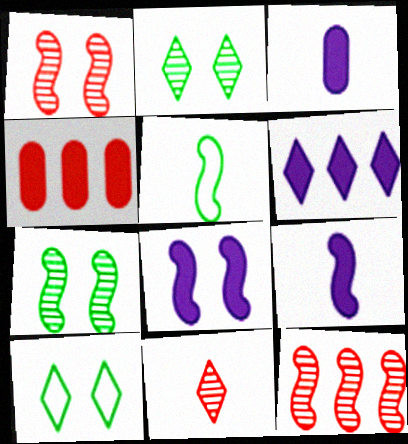[[3, 5, 11], 
[3, 6, 8], 
[3, 10, 12], 
[5, 8, 12], 
[6, 10, 11]]